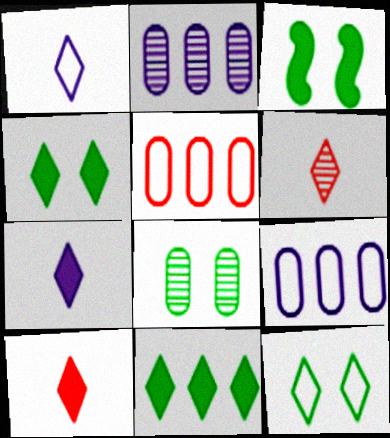[[3, 6, 9], 
[3, 8, 12]]